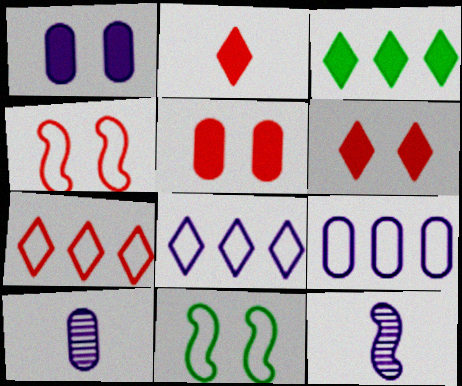[[1, 8, 12], 
[1, 9, 10], 
[3, 4, 10]]